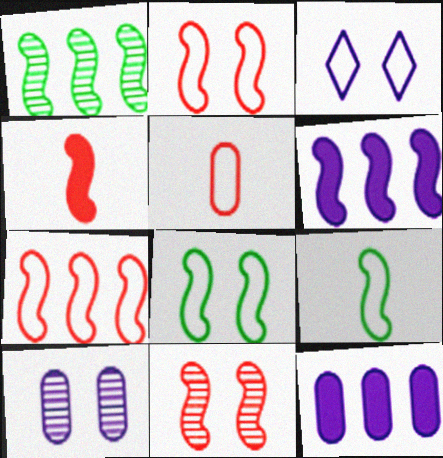[[1, 6, 7], 
[4, 7, 11], 
[6, 9, 11]]